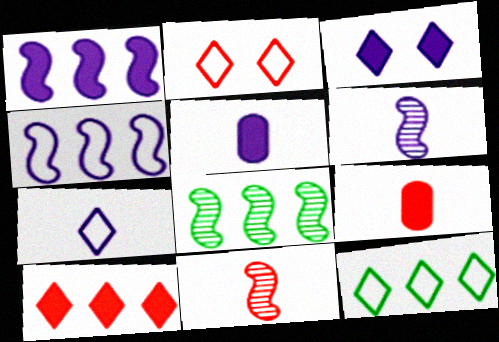[[1, 3, 5], 
[2, 5, 8], 
[2, 7, 12], 
[5, 6, 7]]